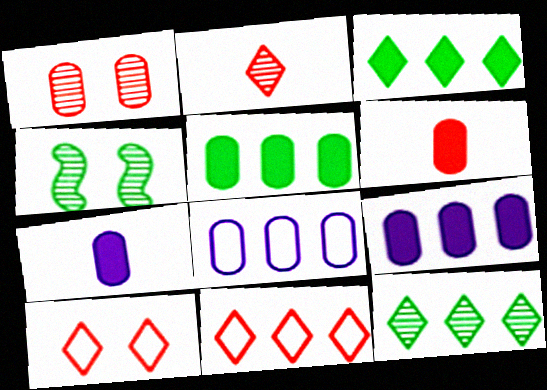[[4, 7, 11]]